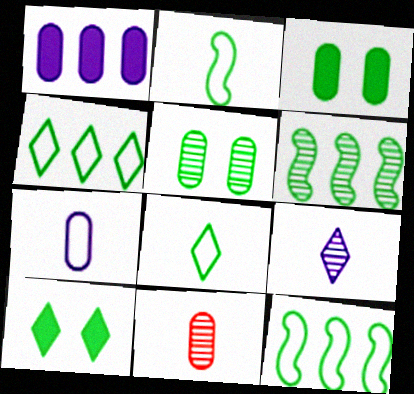[[3, 6, 8]]